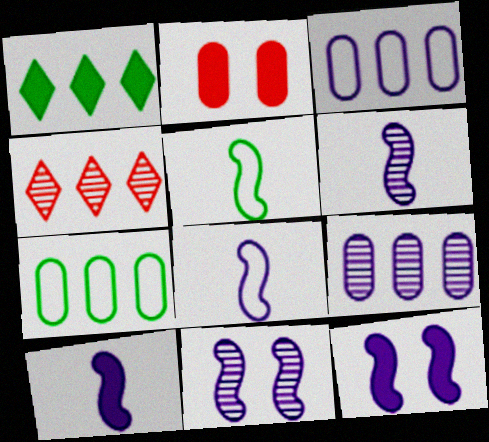[[1, 2, 10], 
[6, 8, 10]]